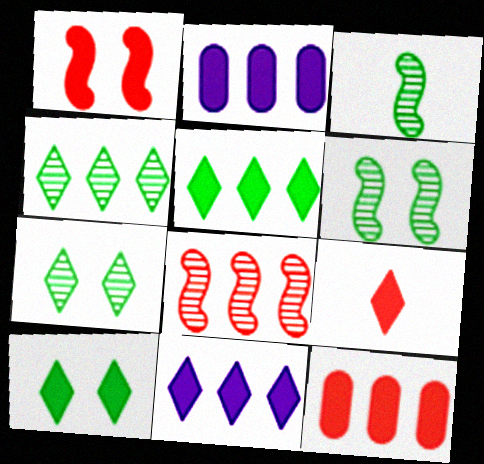[[1, 9, 12], 
[9, 10, 11]]